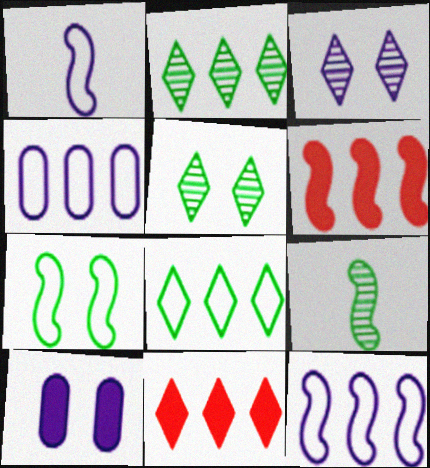[[2, 4, 6]]